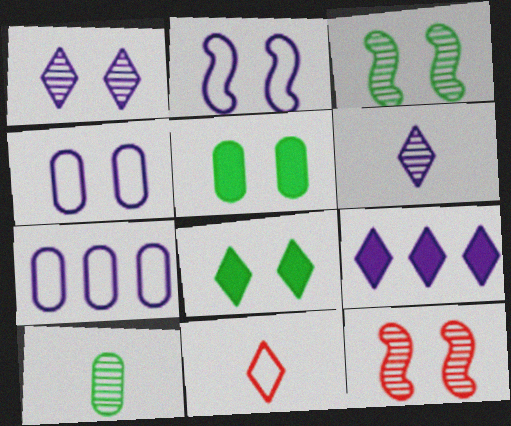[[4, 8, 12]]